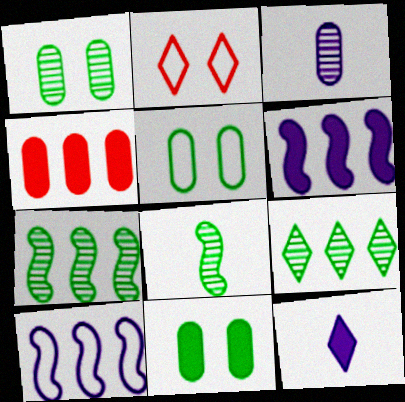[[1, 5, 11], 
[1, 8, 9], 
[2, 9, 12], 
[3, 4, 5], 
[4, 9, 10]]